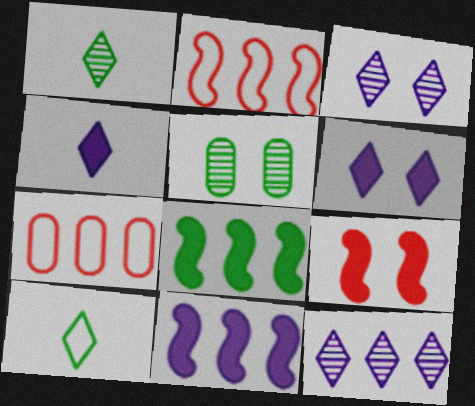[[2, 4, 5], 
[5, 8, 10], 
[7, 8, 12]]